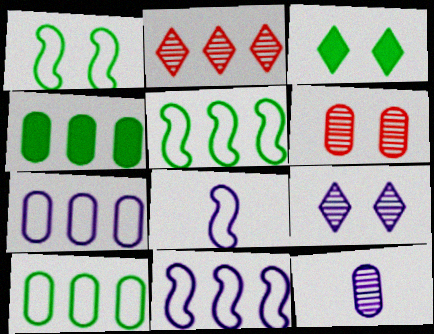[[2, 4, 11]]